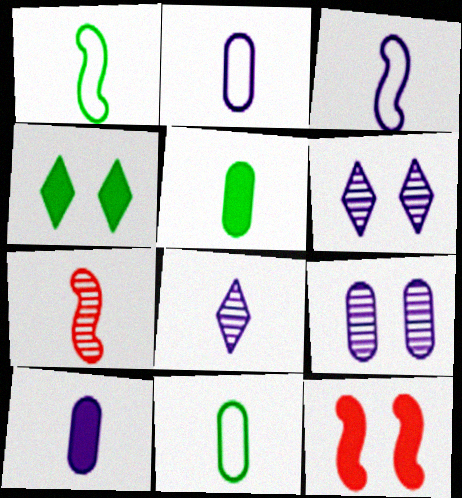[[3, 8, 10]]